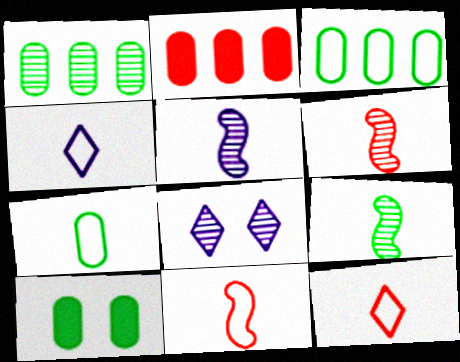[[1, 6, 8], 
[1, 7, 10], 
[4, 7, 11], 
[5, 6, 9]]